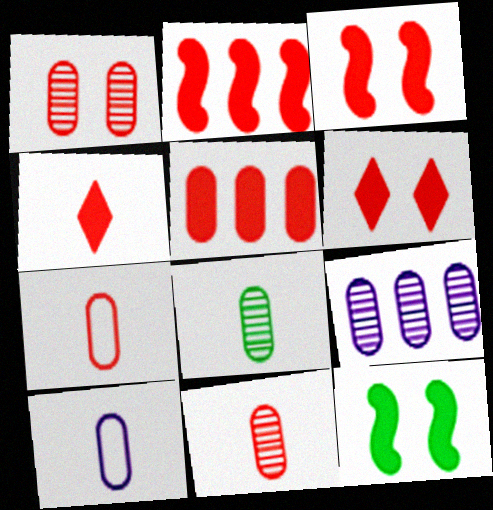[[1, 5, 7], 
[1, 8, 9], 
[3, 4, 5]]